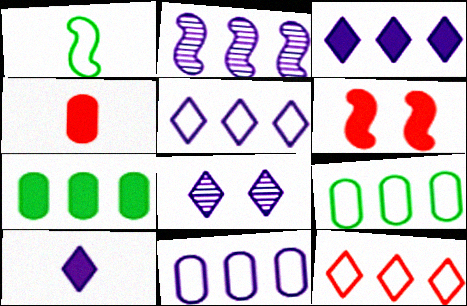[[1, 2, 6], 
[2, 3, 11], 
[2, 7, 12], 
[5, 8, 10], 
[6, 7, 10]]